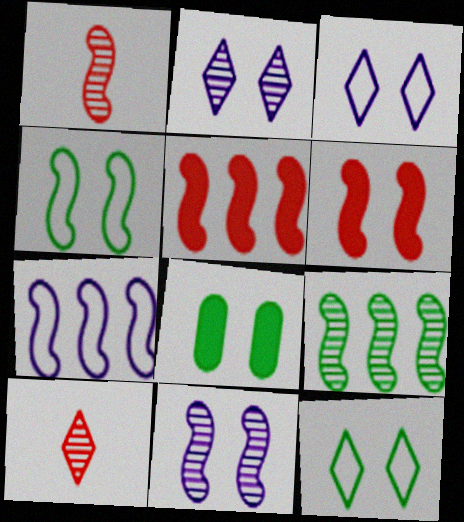[[1, 9, 11], 
[4, 6, 11], 
[5, 7, 9], 
[7, 8, 10]]